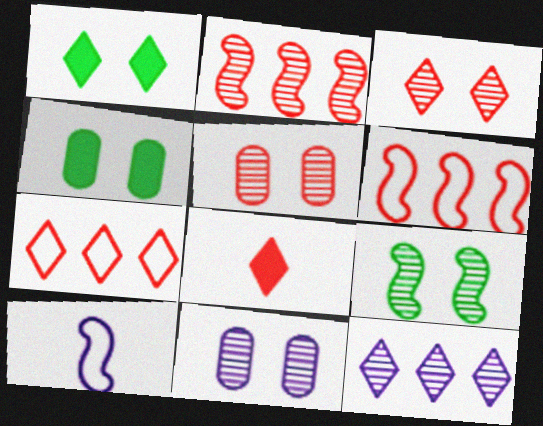[[3, 7, 8], 
[3, 9, 11], 
[5, 6, 8]]